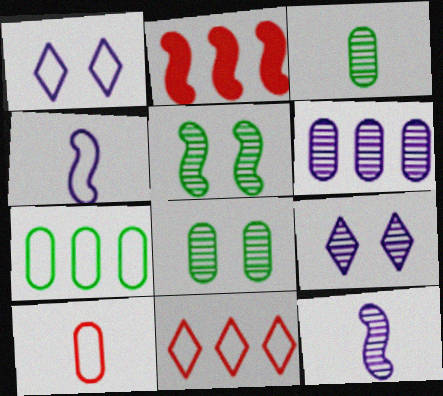[[1, 2, 3], 
[2, 4, 5], 
[6, 9, 12]]